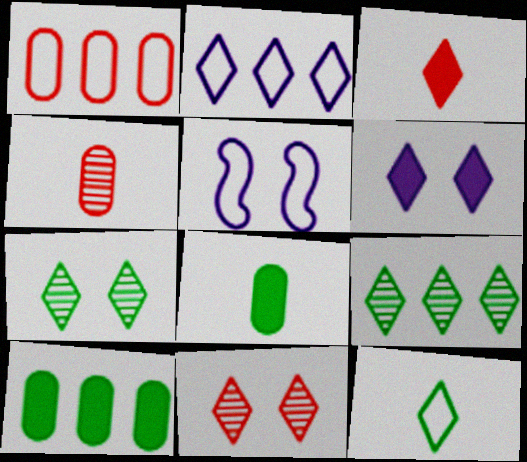[[1, 5, 12], 
[2, 3, 7]]